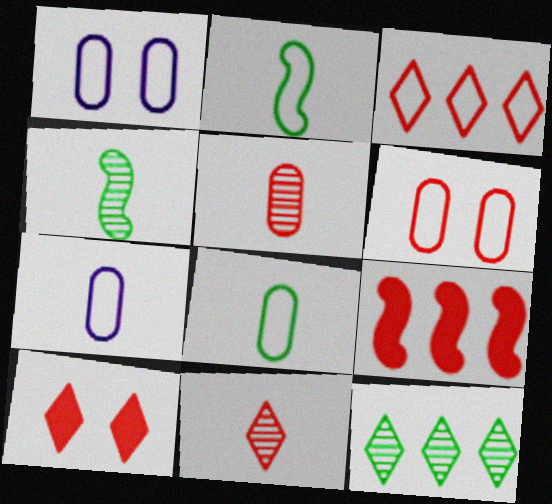[[1, 2, 3], 
[3, 10, 11], 
[6, 9, 11]]